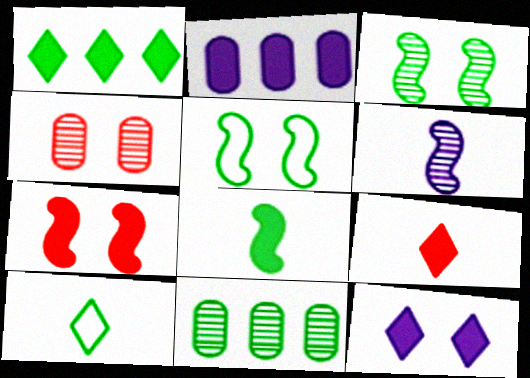[[1, 9, 12], 
[4, 5, 12]]